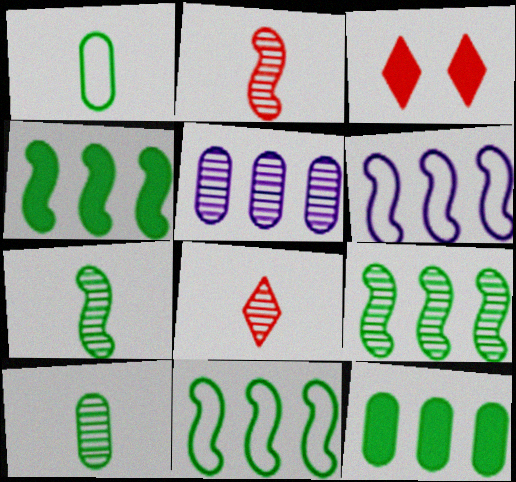[[3, 6, 10], 
[4, 9, 11]]